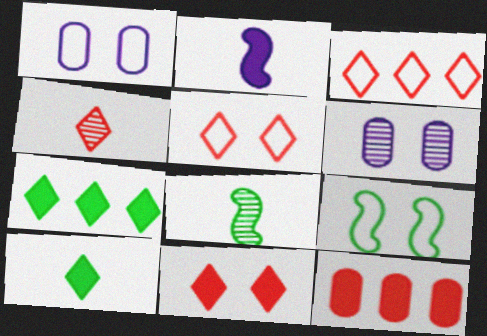[[1, 5, 9], 
[3, 4, 11], 
[6, 9, 11]]